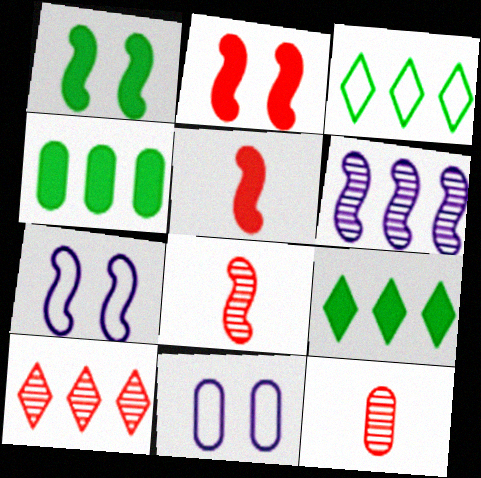[[4, 11, 12], 
[7, 9, 12], 
[8, 9, 11]]